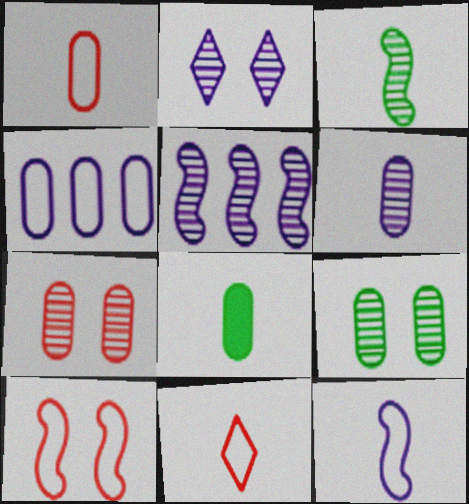[[1, 6, 8], 
[2, 5, 6], 
[4, 7, 8]]